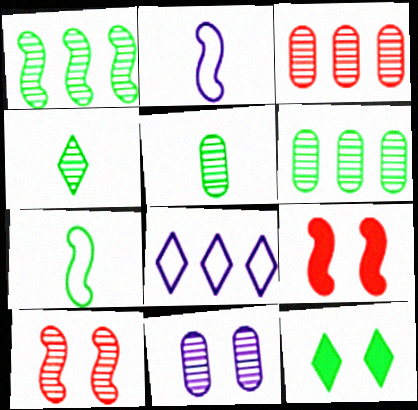[[1, 2, 9], 
[2, 3, 12], 
[3, 5, 11], 
[5, 8, 9], 
[6, 7, 12]]